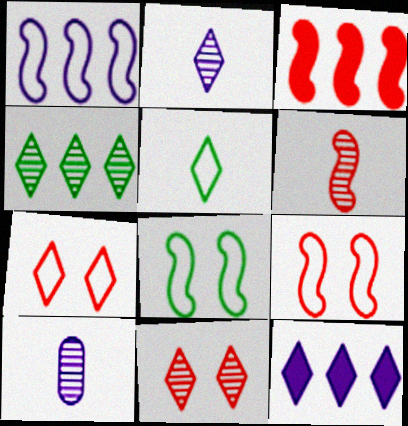[[2, 4, 11], 
[3, 6, 9], 
[5, 11, 12]]